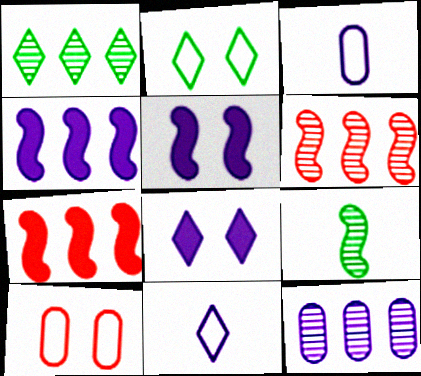[[1, 6, 12], 
[5, 11, 12]]